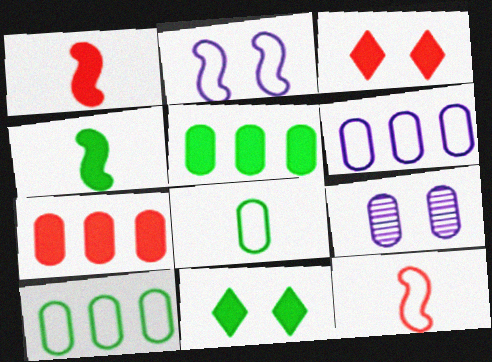[[1, 3, 7], 
[4, 5, 11], 
[7, 8, 9]]